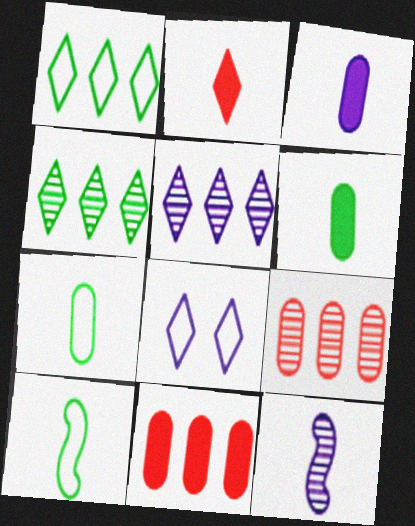[[2, 4, 8], 
[2, 7, 12]]